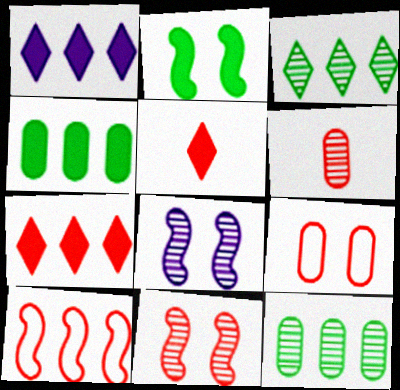[[1, 10, 12], 
[3, 6, 8]]